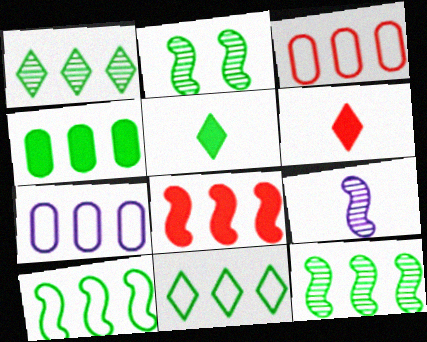[[1, 4, 10], 
[1, 7, 8], 
[2, 6, 7], 
[4, 11, 12]]